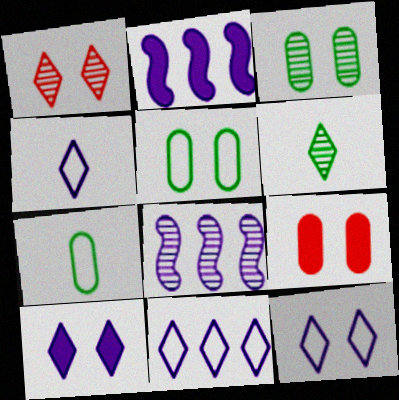[[1, 2, 7], 
[4, 11, 12]]